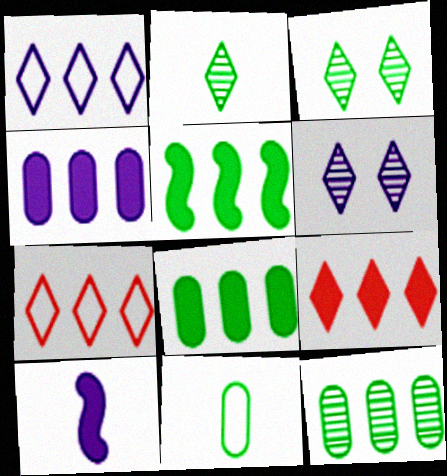[[3, 5, 11], 
[4, 5, 9]]